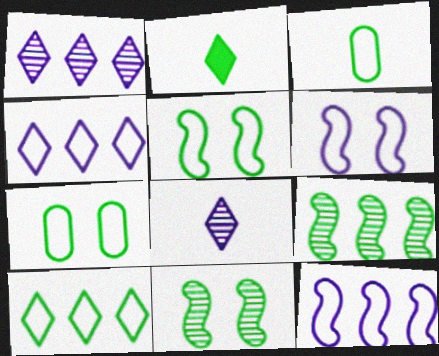[[2, 7, 9], 
[3, 5, 10]]